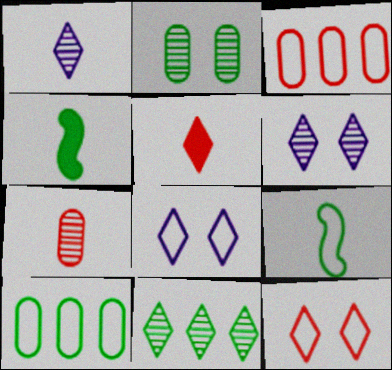[[3, 4, 6], 
[3, 8, 9], 
[5, 8, 11]]